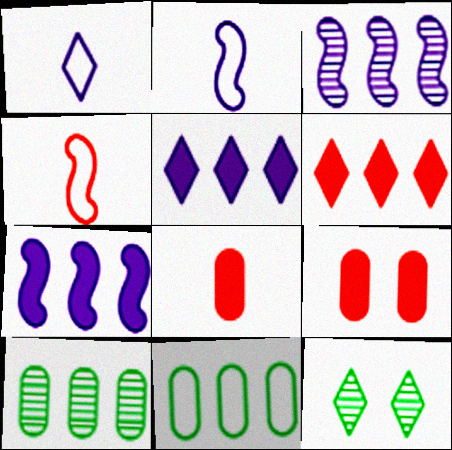[[1, 6, 12], 
[3, 6, 11]]